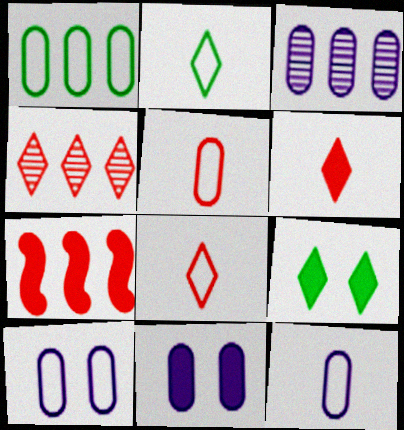[[1, 5, 10], 
[3, 11, 12]]